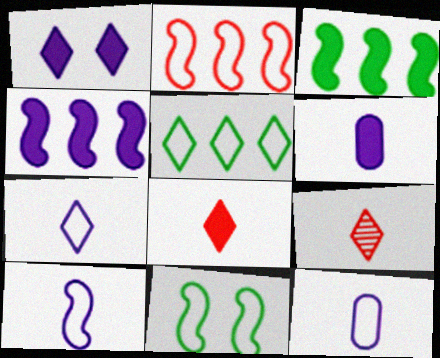[[1, 4, 6], 
[1, 5, 9], 
[2, 10, 11], 
[7, 10, 12]]